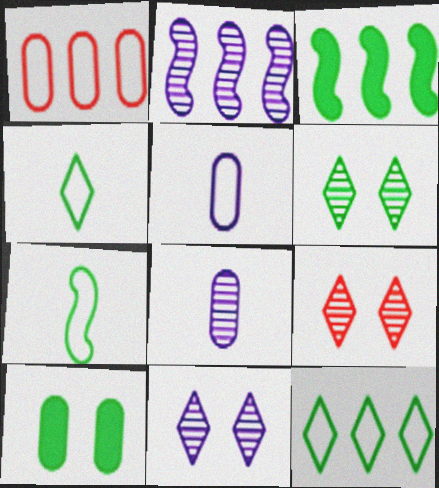[[1, 8, 10], 
[2, 8, 11], 
[3, 5, 9], 
[6, 9, 11]]